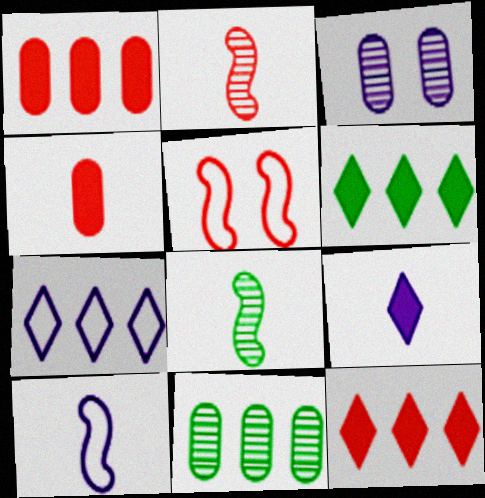[[5, 9, 11]]